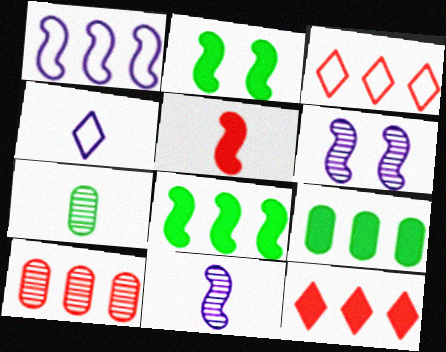[[2, 4, 10], 
[4, 5, 7]]